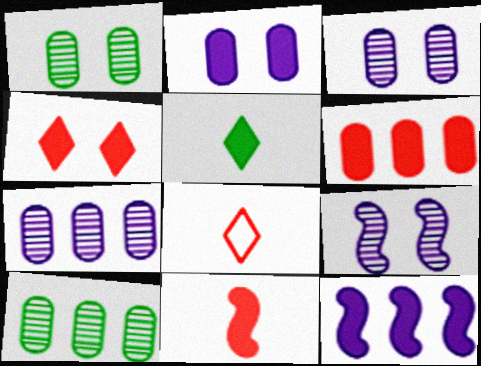[[1, 8, 12], 
[4, 6, 11]]